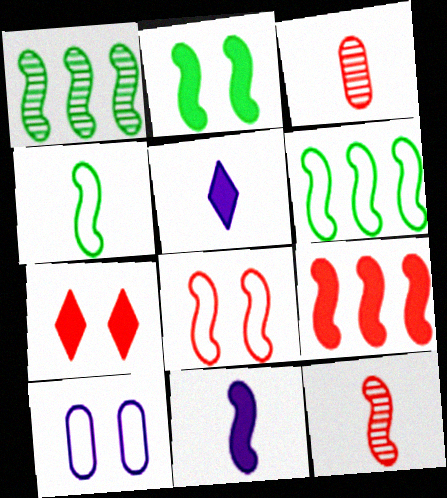[[1, 2, 4], 
[1, 8, 11], 
[2, 9, 11], 
[3, 4, 5], 
[4, 11, 12], 
[8, 9, 12]]